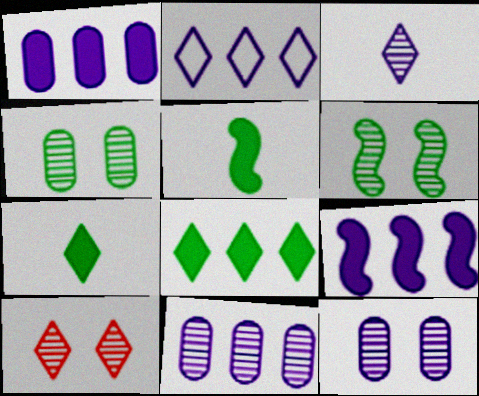[[2, 7, 10], 
[2, 9, 11], 
[6, 10, 12]]